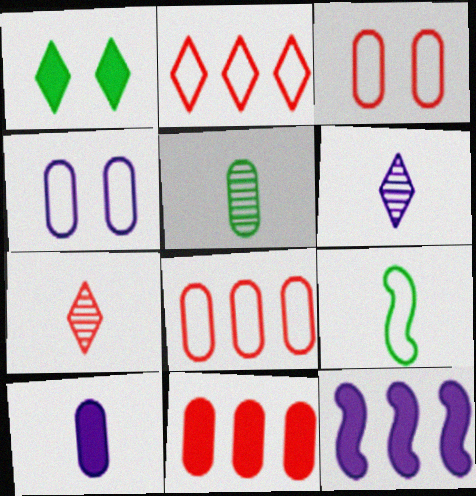[[1, 2, 6], 
[2, 4, 9], 
[4, 5, 11], 
[4, 6, 12], 
[7, 9, 10]]